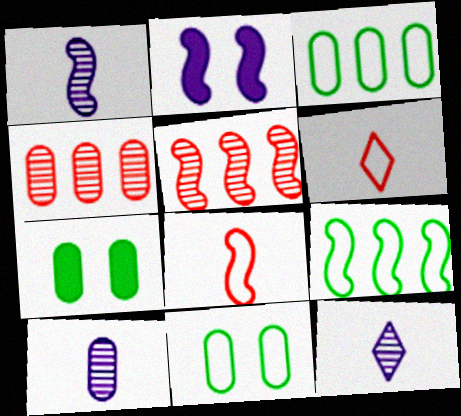[[1, 10, 12]]